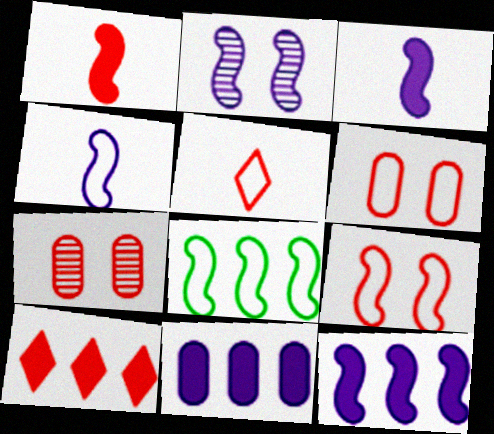[[1, 2, 8], 
[2, 4, 12], 
[4, 8, 9]]